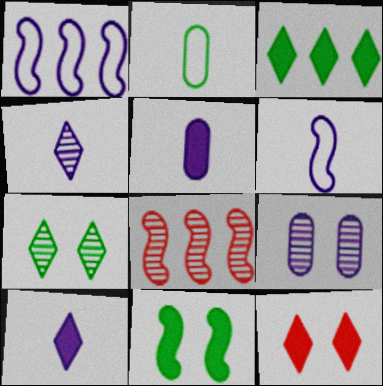[[1, 9, 10], 
[3, 10, 12], 
[4, 5, 6], 
[6, 8, 11]]